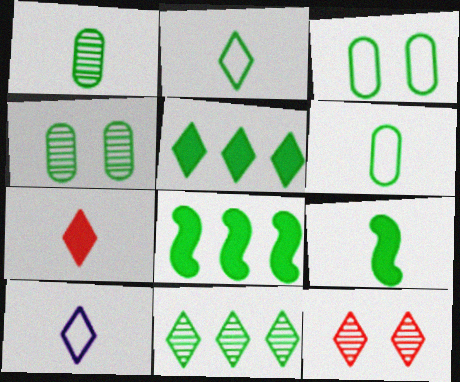[[1, 2, 9], 
[2, 4, 8], 
[3, 9, 11], 
[5, 10, 12]]